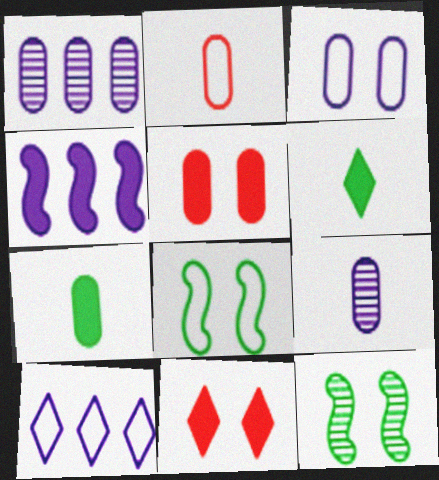[[1, 4, 10], 
[2, 7, 9], 
[2, 8, 10], 
[3, 11, 12], 
[4, 5, 6], 
[4, 7, 11]]